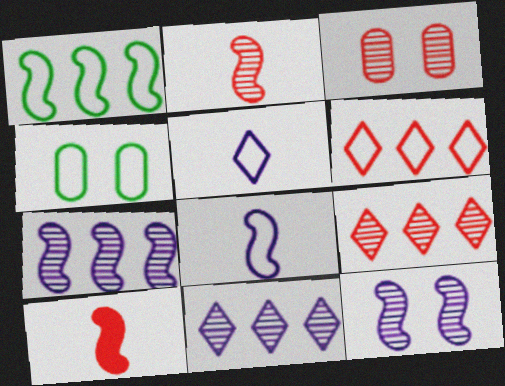[[1, 10, 12], 
[2, 3, 9], 
[3, 6, 10], 
[4, 6, 8], 
[4, 10, 11]]